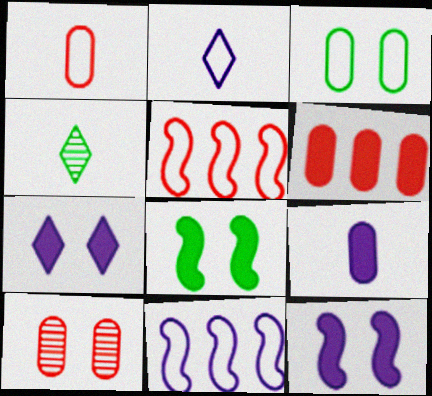[[1, 6, 10], 
[2, 3, 5]]